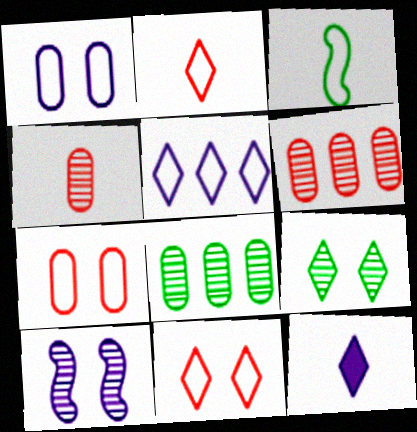[[3, 4, 12], 
[3, 5, 7]]